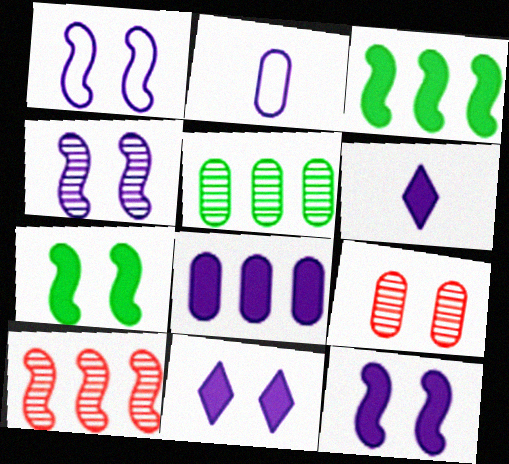[[1, 4, 12], 
[6, 8, 12]]